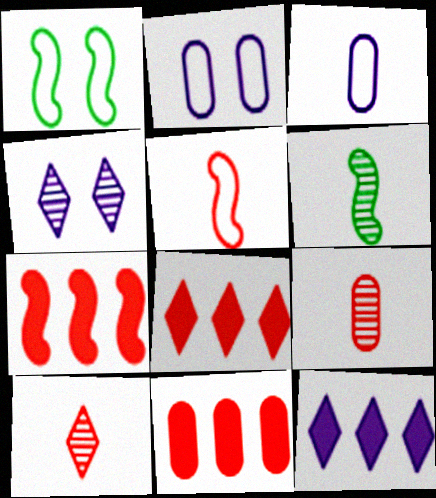[[1, 9, 12], 
[2, 6, 8], 
[7, 8, 11]]